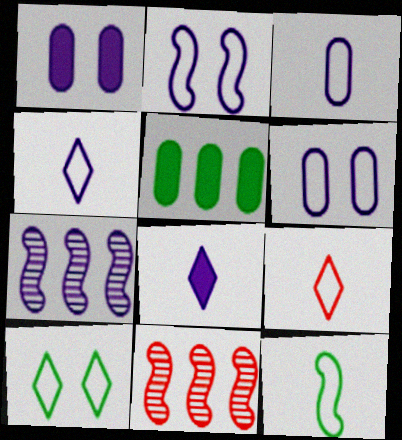[[1, 4, 7], 
[3, 9, 12], 
[6, 7, 8]]